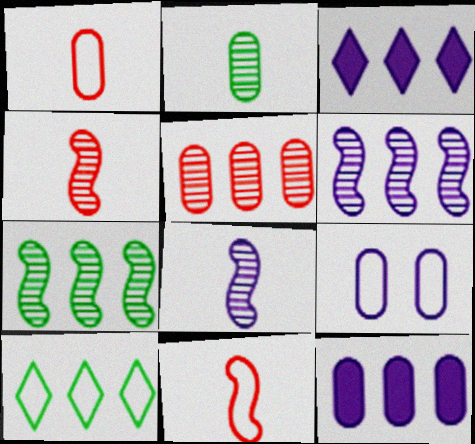[[3, 8, 9], 
[9, 10, 11]]